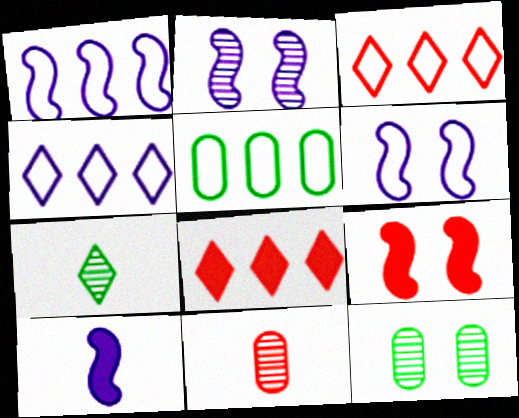[[1, 2, 10], 
[1, 3, 5], 
[3, 9, 11], 
[3, 10, 12]]